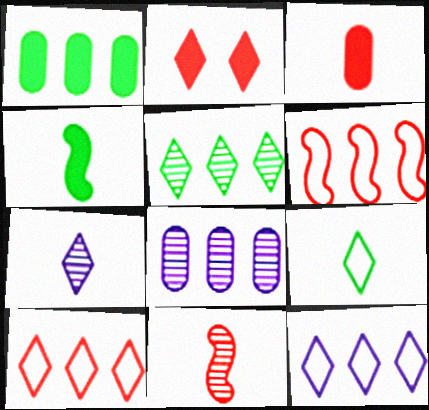[]